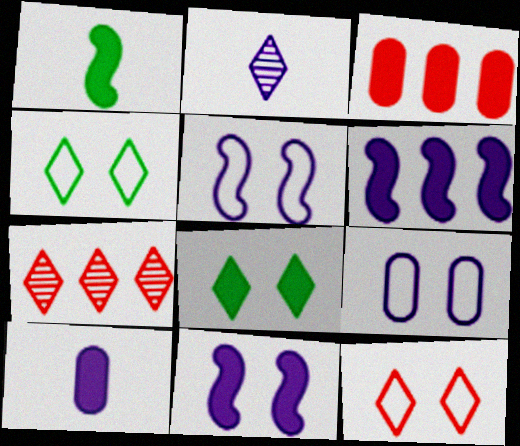[[1, 7, 9], 
[2, 6, 9]]